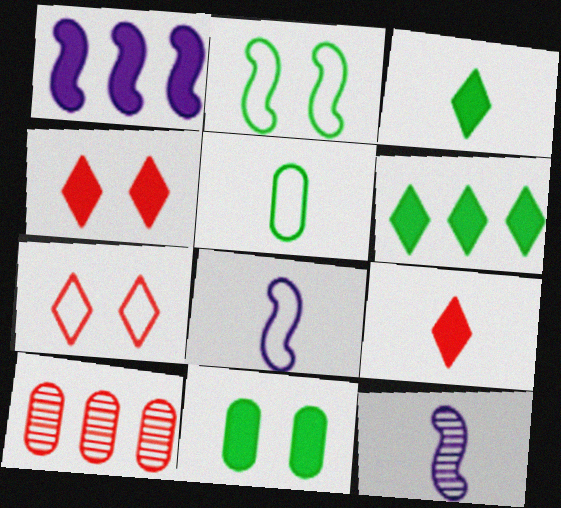[[1, 9, 11], 
[5, 9, 12]]